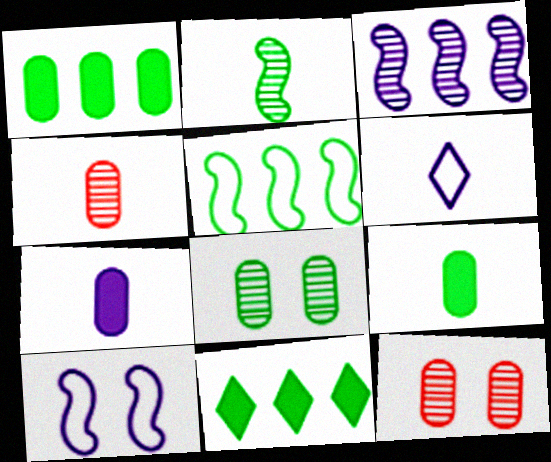[[4, 10, 11]]